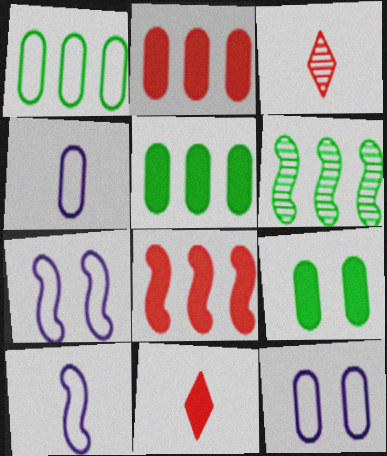[[3, 5, 7], 
[6, 11, 12]]